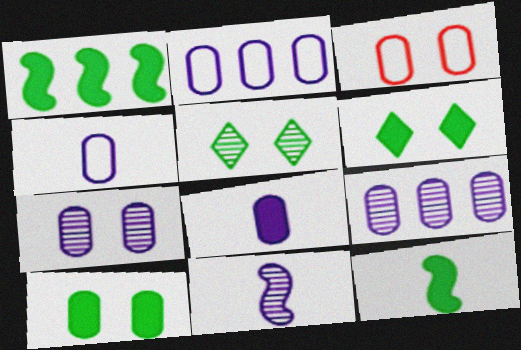[[2, 7, 8], 
[3, 7, 10]]